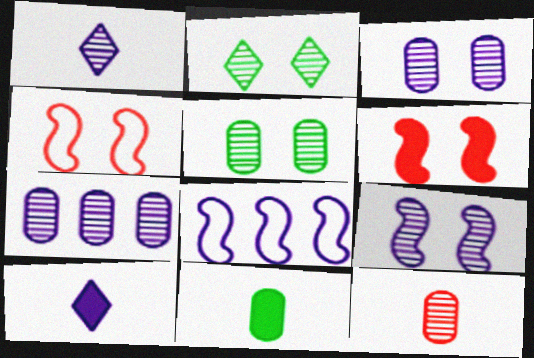[[1, 7, 9], 
[3, 8, 10], 
[5, 7, 12]]